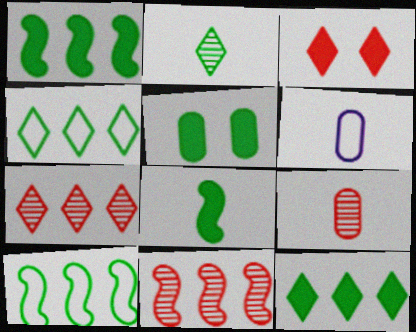[[2, 5, 10], 
[5, 8, 12]]